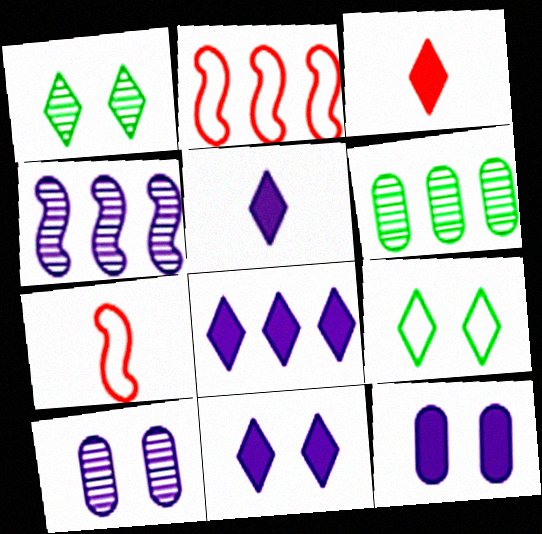[[2, 6, 8], 
[5, 8, 11], 
[6, 7, 11]]